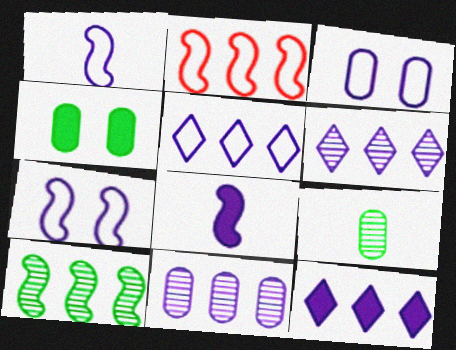[[1, 3, 5], 
[3, 6, 8], 
[5, 6, 12]]